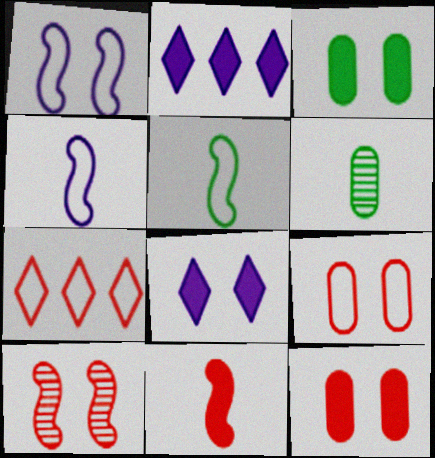[[2, 3, 11]]